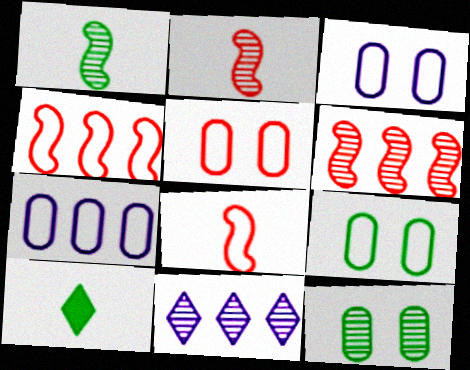[[2, 11, 12], 
[3, 5, 9], 
[3, 6, 10]]